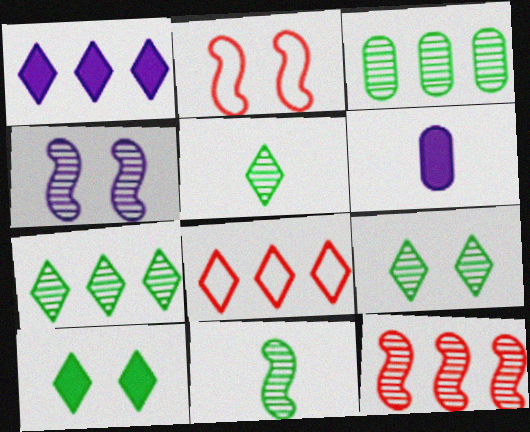[[1, 7, 8], 
[2, 6, 7], 
[3, 9, 11], 
[4, 11, 12], 
[5, 7, 9]]